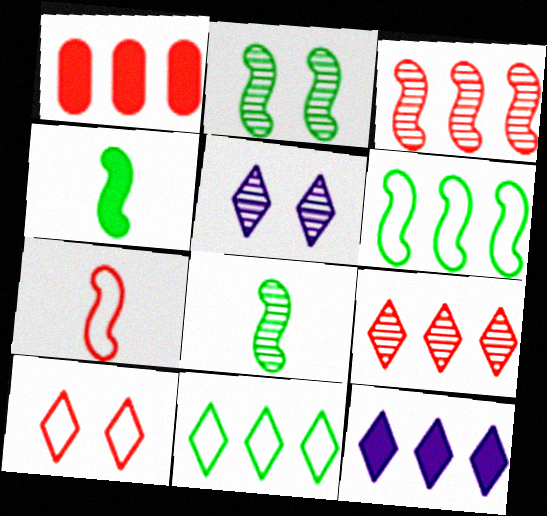[[2, 4, 6], 
[9, 11, 12]]